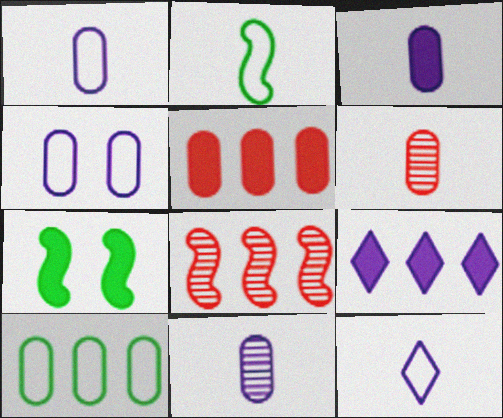[[1, 3, 11], 
[8, 9, 10]]